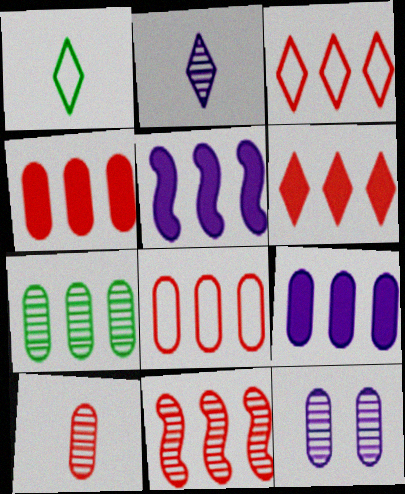[[3, 4, 11], 
[3, 5, 7], 
[6, 8, 11], 
[7, 8, 9], 
[7, 10, 12]]